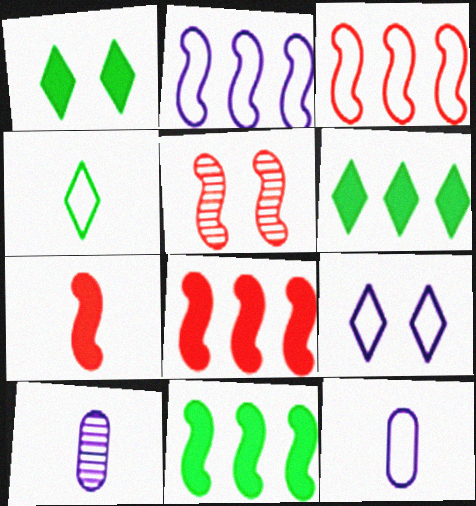[[1, 3, 10], 
[2, 9, 12], 
[3, 5, 7], 
[4, 7, 10], 
[5, 6, 12]]